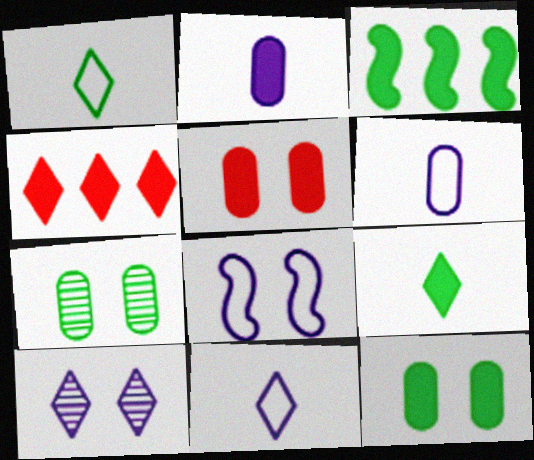[[1, 3, 7], 
[1, 4, 10], 
[3, 9, 12]]